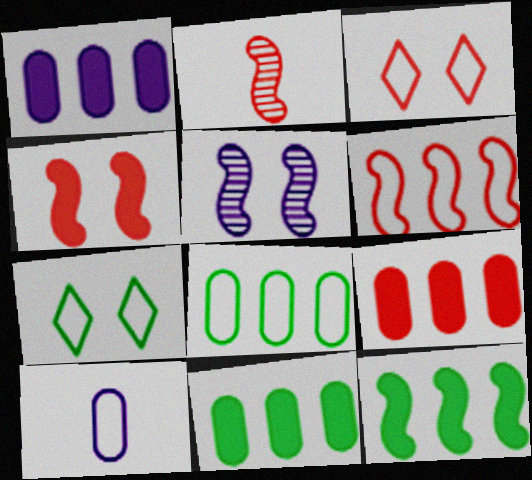[[1, 2, 7], 
[1, 9, 11], 
[2, 3, 9], 
[2, 4, 6], 
[6, 7, 10]]